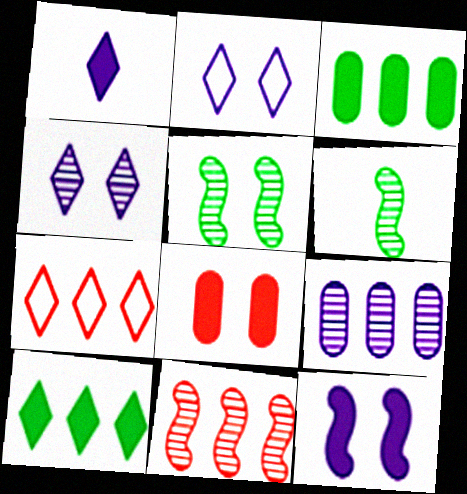[[2, 5, 8]]